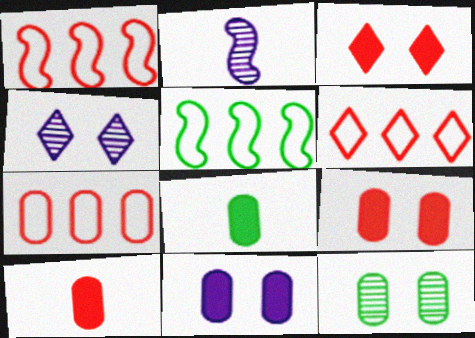[[1, 4, 8], 
[1, 6, 7], 
[4, 5, 10]]